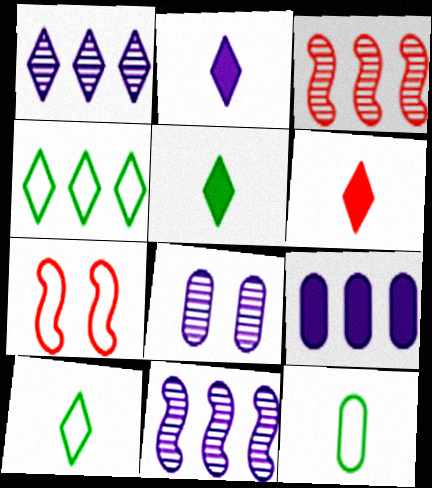[[2, 5, 6], 
[3, 4, 9]]